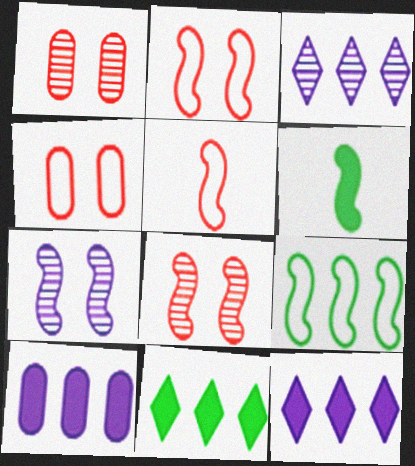[[3, 4, 6]]